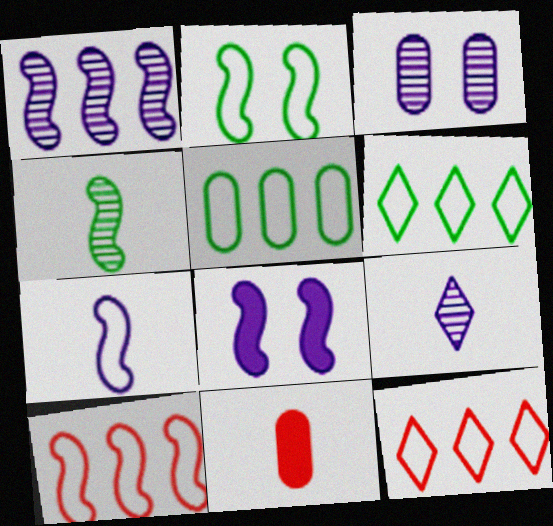[[1, 3, 9], 
[1, 7, 8], 
[2, 7, 10], 
[3, 5, 11], 
[4, 8, 10]]